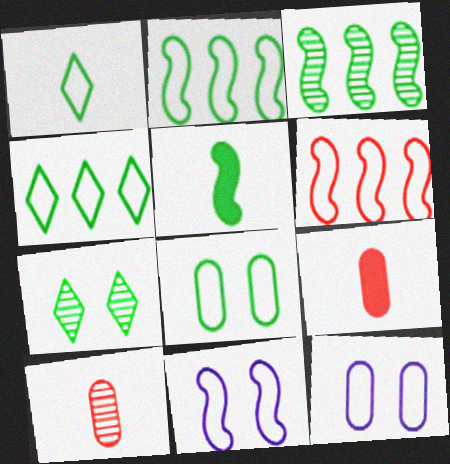[[1, 2, 8], 
[1, 6, 12]]